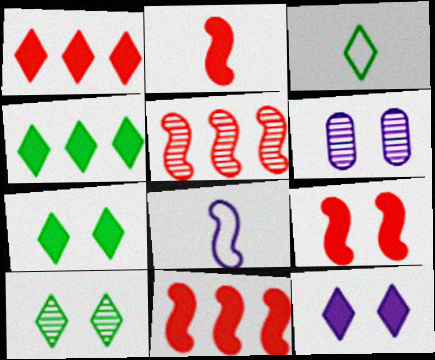[[2, 9, 11], 
[3, 4, 10], 
[3, 6, 11]]